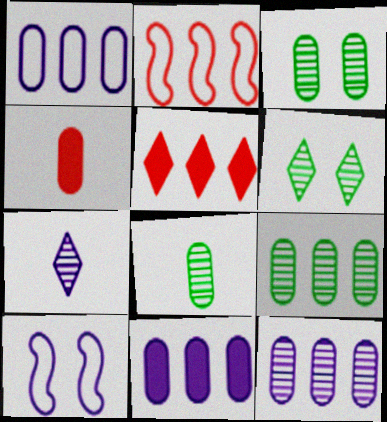[[1, 3, 4], 
[1, 11, 12], 
[3, 8, 9], 
[5, 8, 10], 
[7, 10, 11]]